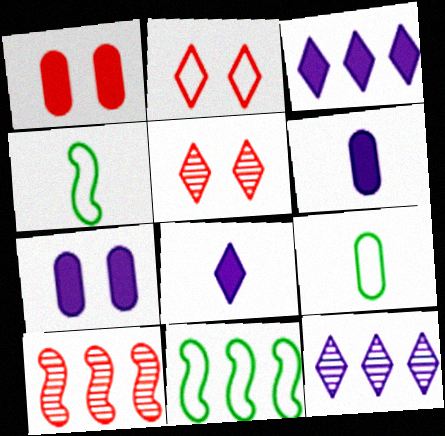[[1, 4, 12], 
[5, 6, 11]]